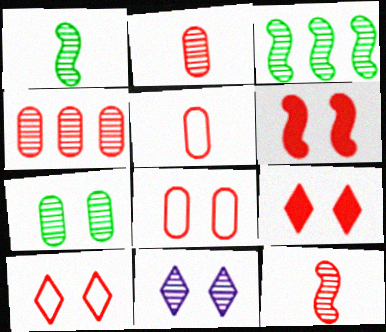[[1, 4, 11], 
[2, 3, 11]]